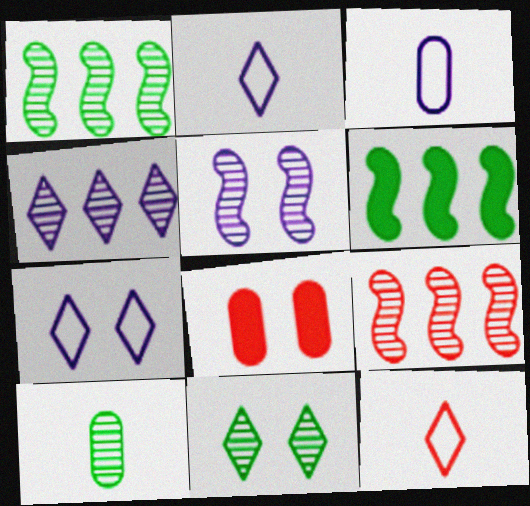[[1, 2, 8], 
[1, 10, 11], 
[8, 9, 12]]